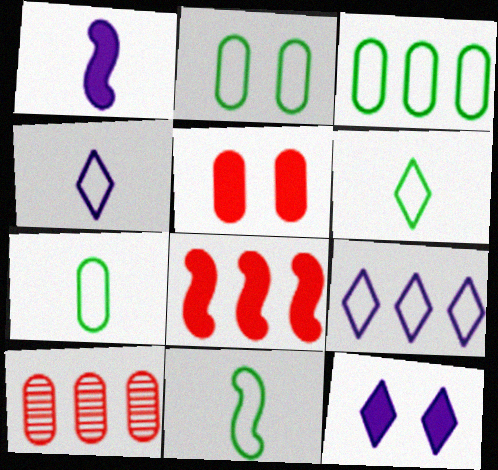[[2, 3, 7], 
[6, 7, 11], 
[10, 11, 12]]